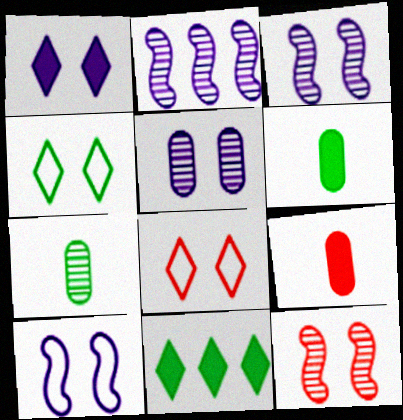[[1, 5, 10], 
[2, 4, 9], 
[2, 6, 8]]